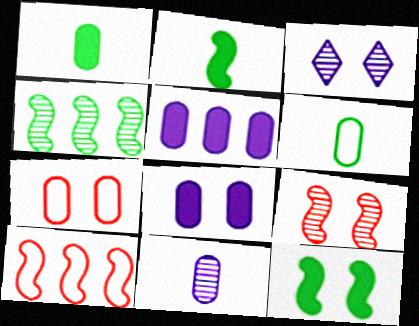[[1, 3, 10], 
[3, 7, 12]]